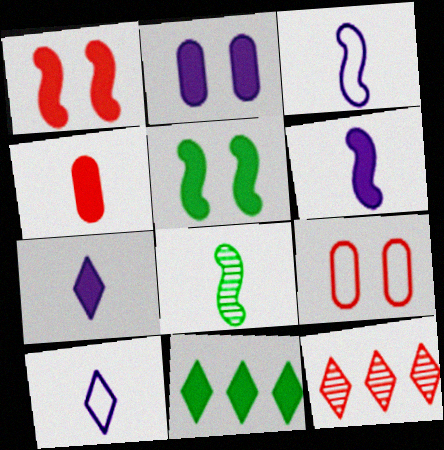[[4, 8, 10]]